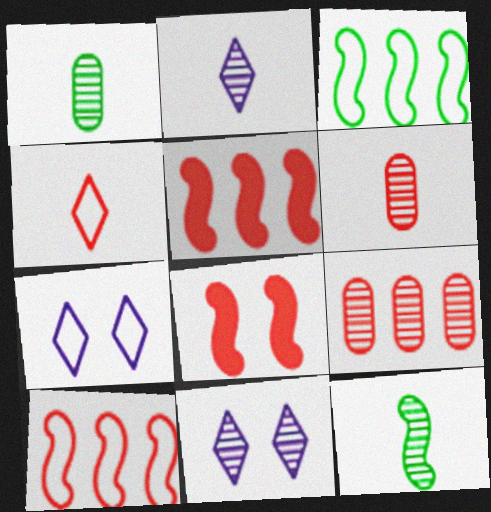[[1, 5, 7], 
[2, 6, 12], 
[4, 8, 9], 
[9, 11, 12]]